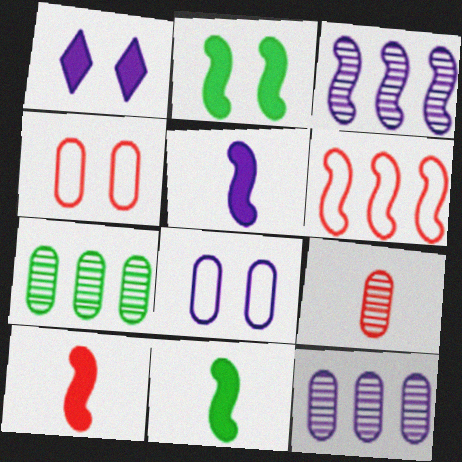[[5, 10, 11]]